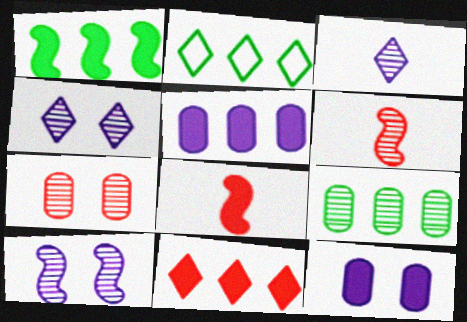[[1, 2, 9], 
[1, 5, 11], 
[2, 6, 12], 
[4, 6, 9]]